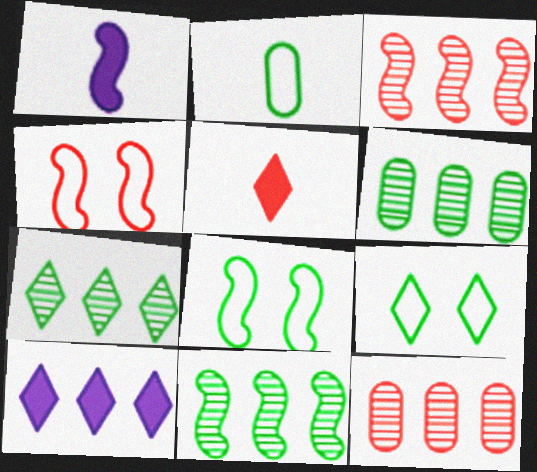[[1, 3, 8], 
[1, 4, 11], 
[1, 9, 12], 
[4, 5, 12], 
[6, 7, 11]]